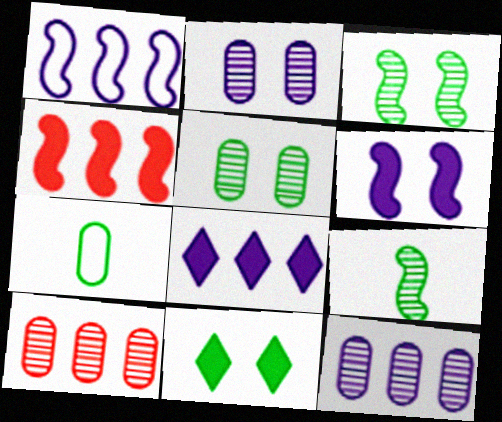[[1, 8, 12]]